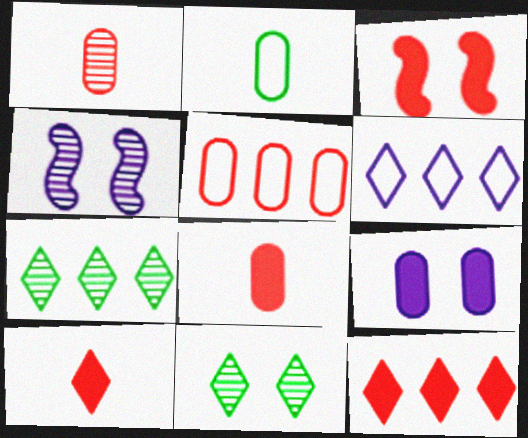[[1, 4, 7], 
[2, 4, 12], 
[3, 8, 12], 
[6, 7, 12], 
[6, 10, 11]]